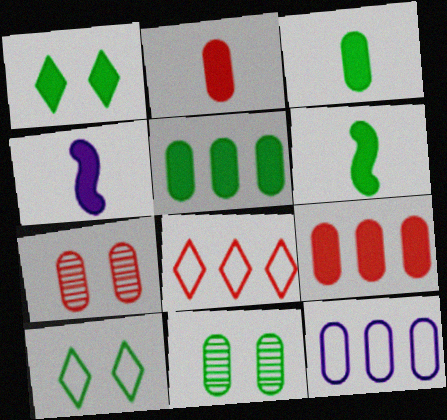[[1, 4, 9], 
[1, 5, 6], 
[2, 11, 12], 
[3, 7, 12], 
[4, 8, 11]]